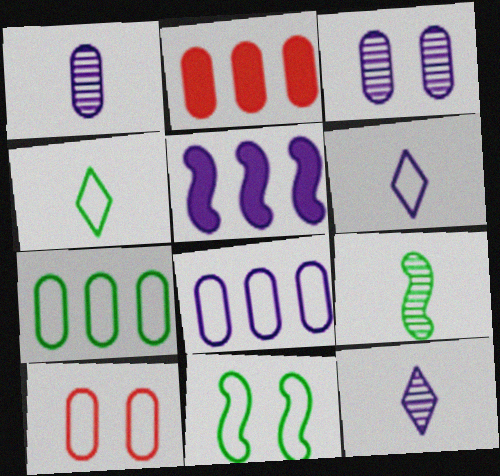[[2, 11, 12], 
[3, 5, 6], 
[4, 7, 11]]